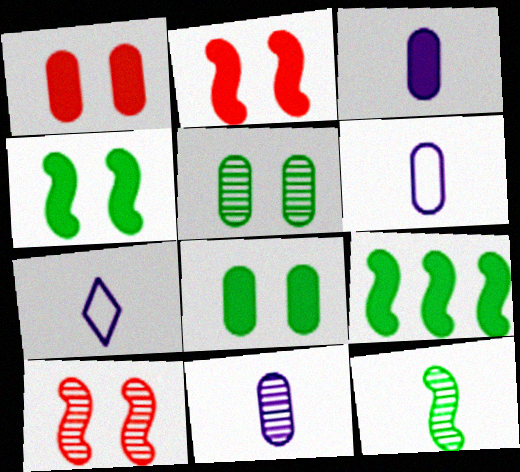[[3, 6, 11]]